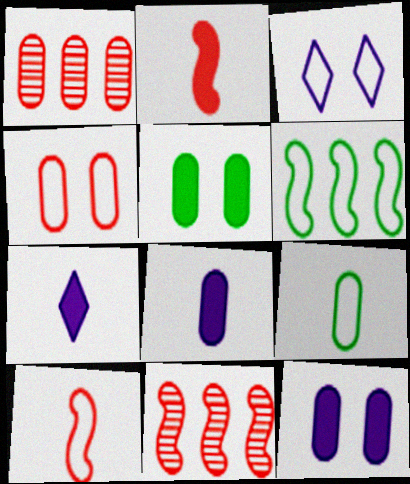[[1, 9, 12]]